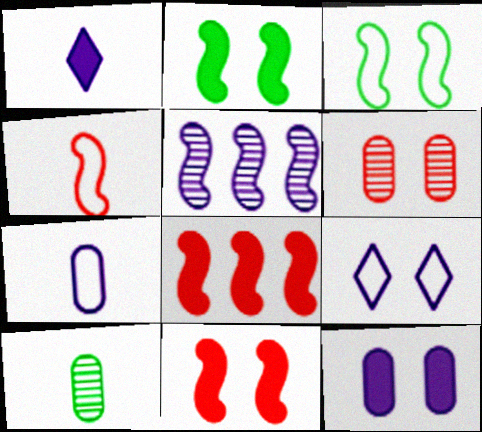[[1, 4, 10], 
[2, 4, 5], 
[2, 6, 9], 
[8, 9, 10]]